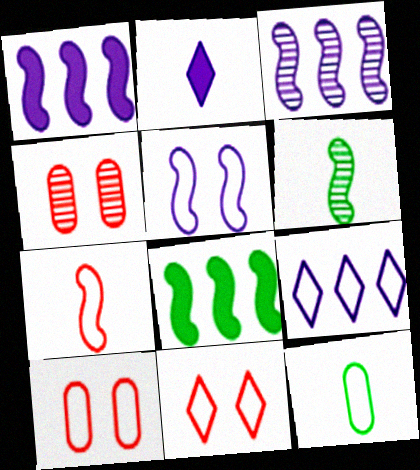[]